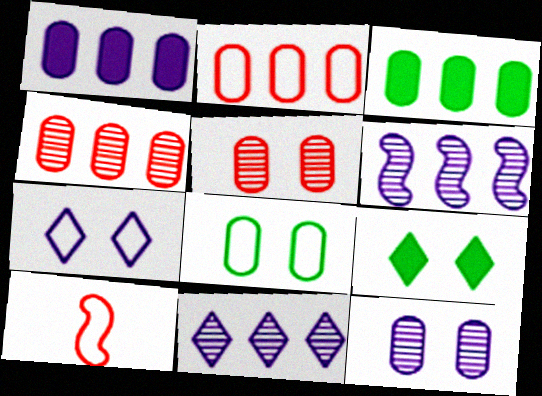[]